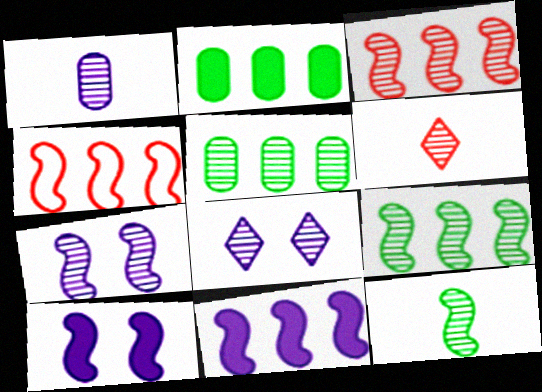[[1, 6, 12], 
[3, 7, 12], 
[4, 9, 11], 
[4, 10, 12], 
[5, 6, 7]]